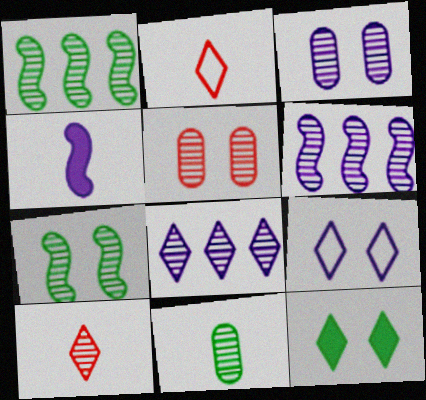[[1, 3, 10], 
[2, 4, 11], 
[2, 8, 12]]